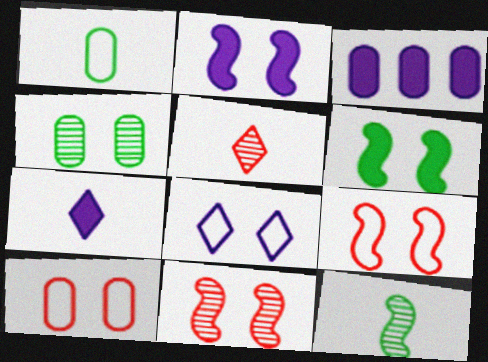[[2, 3, 7]]